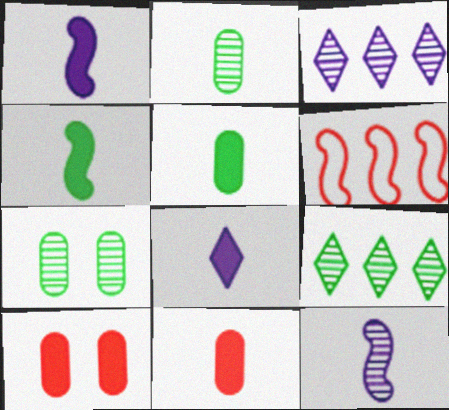[[4, 8, 11], 
[6, 7, 8]]